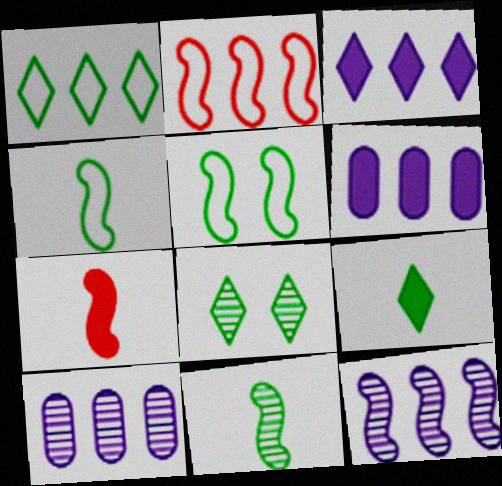[[1, 8, 9], 
[5, 7, 12]]